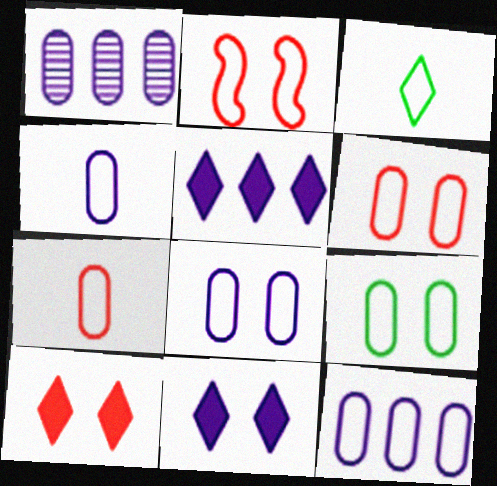[[2, 3, 12], 
[4, 8, 12], 
[6, 8, 9], 
[7, 9, 12]]